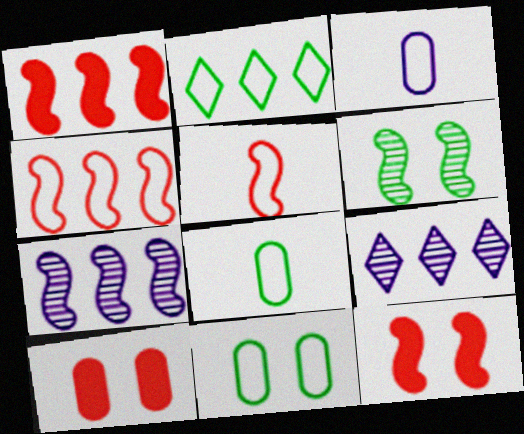[[8, 9, 12]]